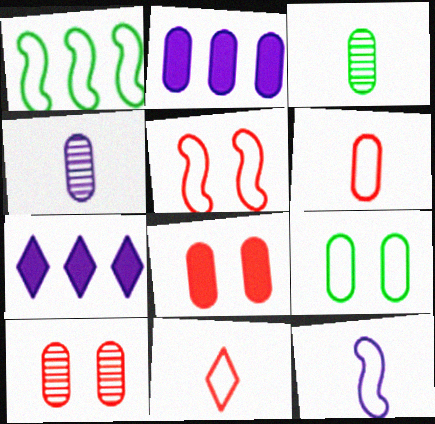[[1, 5, 12], 
[3, 5, 7]]